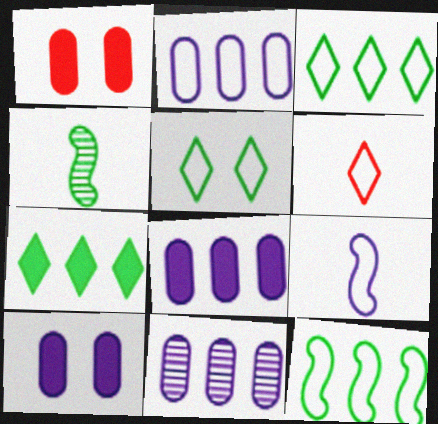[[2, 8, 11]]